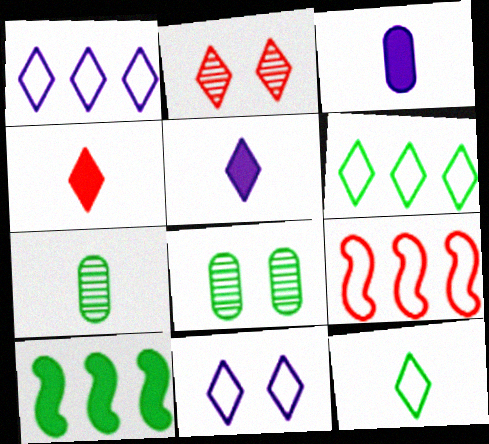[[2, 5, 6], 
[5, 8, 9], 
[8, 10, 12]]